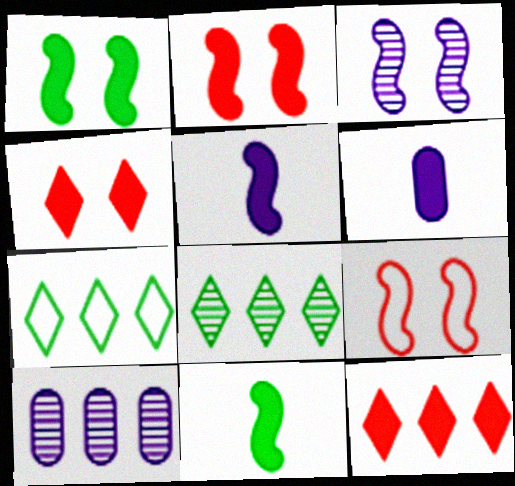[[1, 3, 9], 
[1, 6, 12], 
[6, 8, 9]]